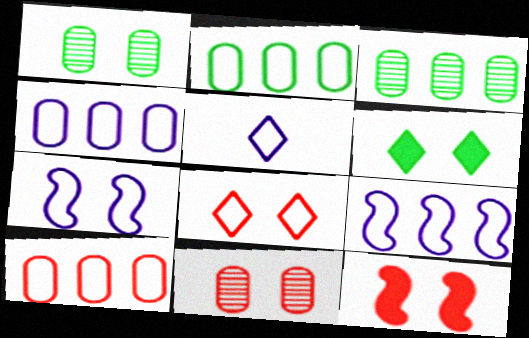[[2, 4, 10], 
[3, 5, 12], 
[4, 5, 7], 
[6, 7, 11], 
[8, 11, 12]]